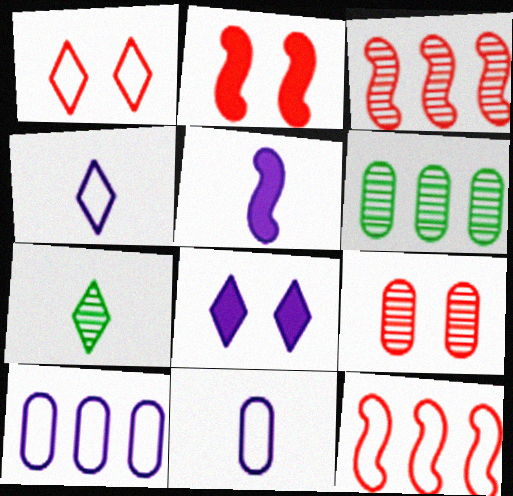[[1, 2, 9], 
[1, 5, 6], 
[2, 4, 6], 
[2, 7, 10]]